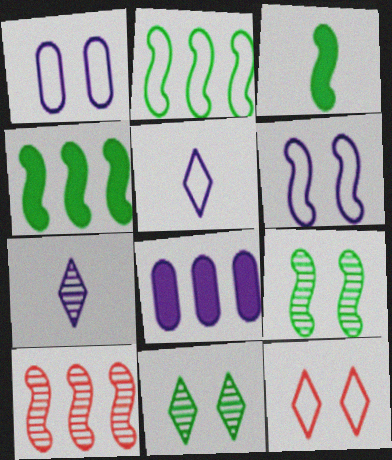[[2, 3, 9], 
[3, 6, 10], 
[6, 7, 8]]